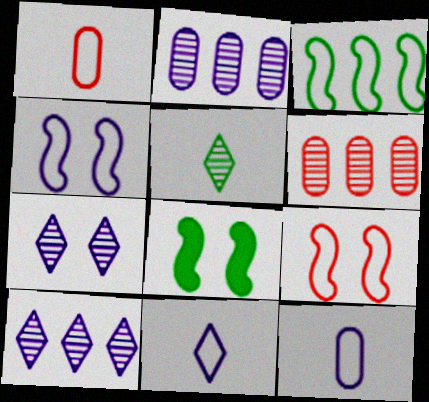[[1, 8, 10], 
[6, 8, 11]]